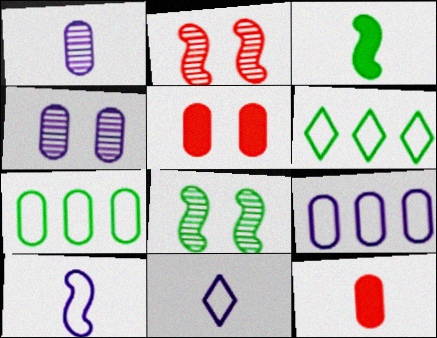[[1, 5, 7], 
[4, 7, 12]]